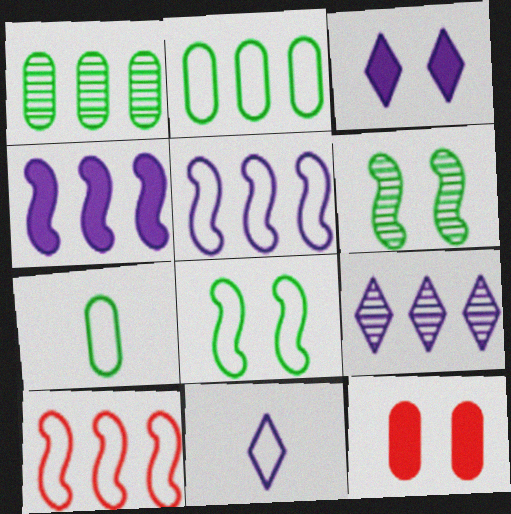[[3, 9, 11]]